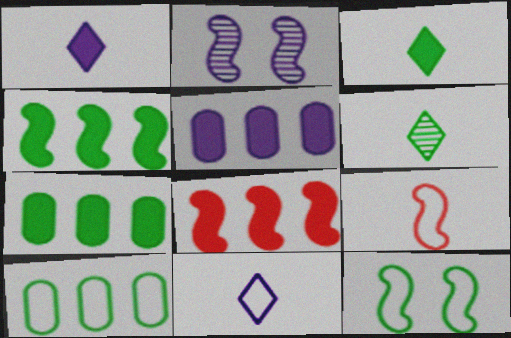[[2, 4, 9], 
[2, 5, 11], 
[6, 7, 12]]